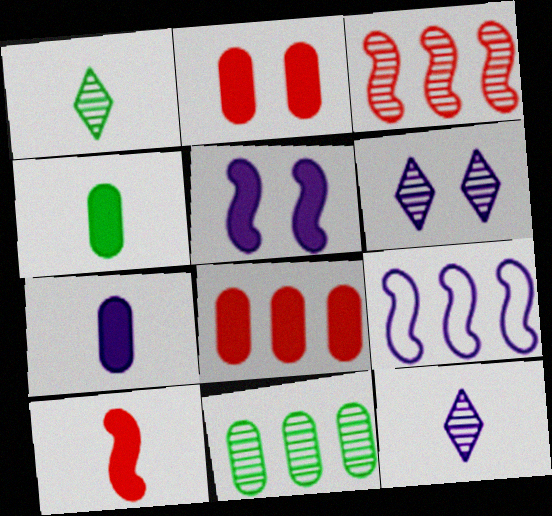[[1, 2, 9], 
[6, 7, 9]]